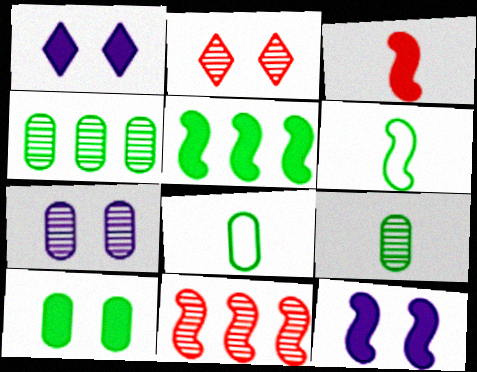[[1, 8, 11], 
[3, 5, 12], 
[4, 8, 10], 
[6, 11, 12]]